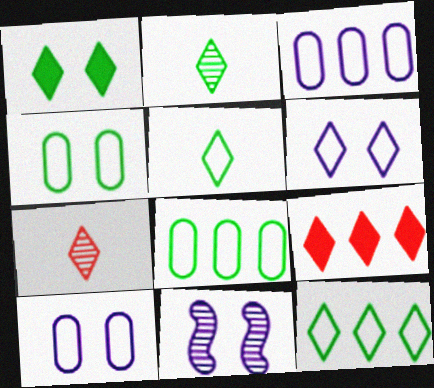[[1, 2, 12], 
[2, 6, 9]]